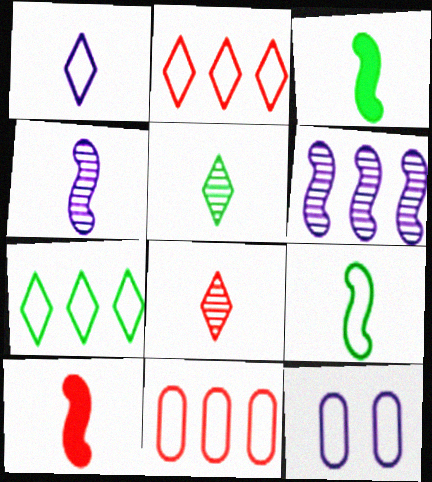[[2, 9, 12], 
[4, 9, 10]]